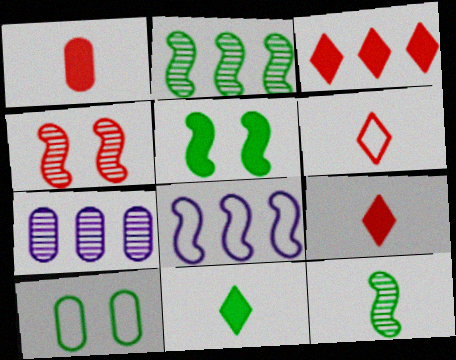[[1, 7, 10], 
[2, 10, 11], 
[5, 6, 7], 
[6, 8, 10]]